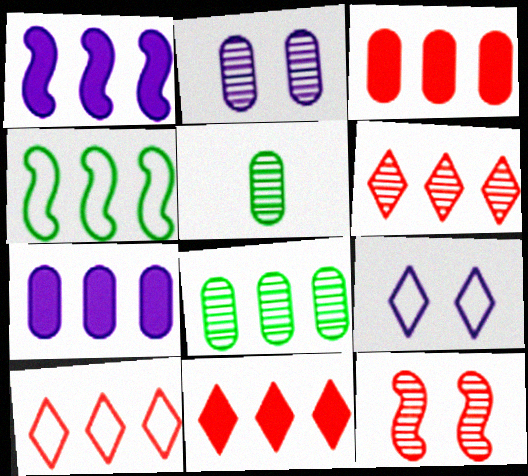[[1, 8, 10], 
[4, 6, 7], 
[6, 10, 11]]